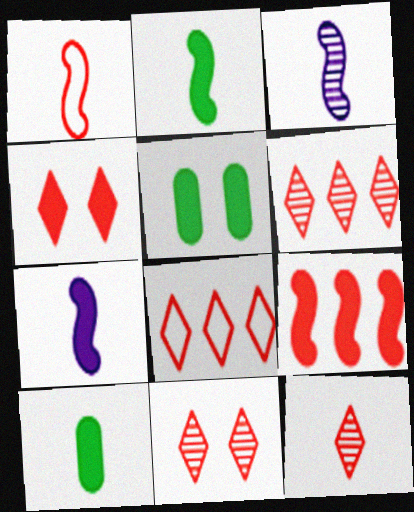[[1, 2, 3], 
[3, 5, 8], 
[4, 8, 12], 
[6, 11, 12]]